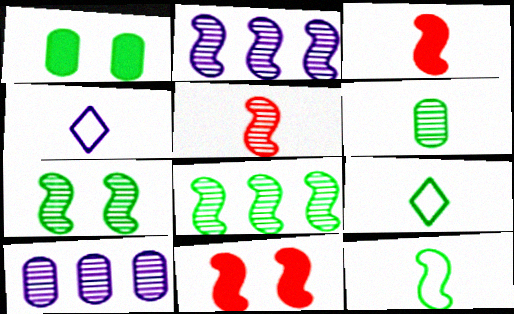[[1, 8, 9], 
[2, 5, 7], 
[2, 11, 12], 
[3, 4, 6], 
[9, 10, 11]]